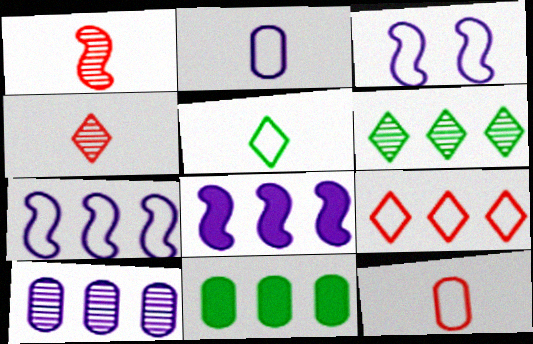[[3, 4, 11]]